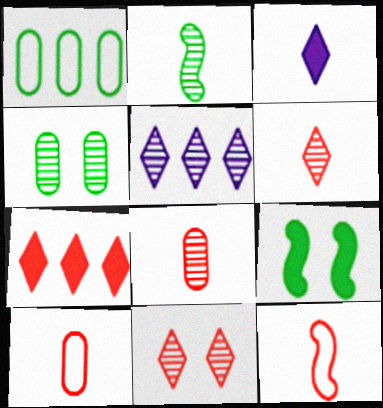[[2, 3, 10], 
[5, 9, 10]]